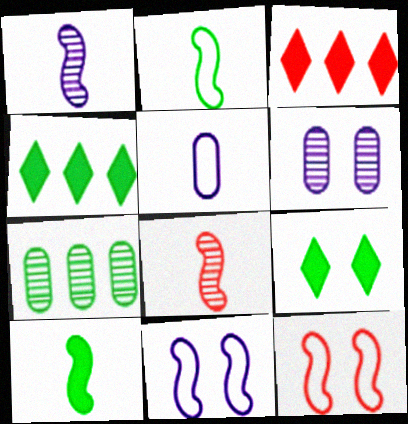[[2, 3, 6], 
[2, 7, 9], 
[6, 9, 12]]